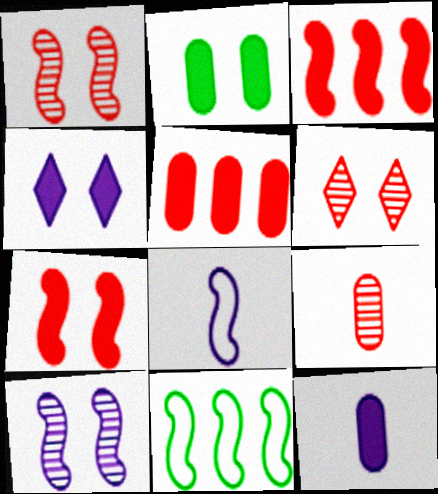[[2, 4, 7], 
[2, 5, 12], 
[4, 9, 11], 
[6, 11, 12]]